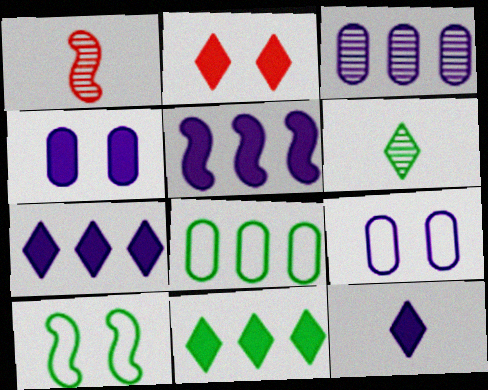[[1, 5, 10], 
[1, 9, 11], 
[2, 11, 12], 
[4, 5, 12]]